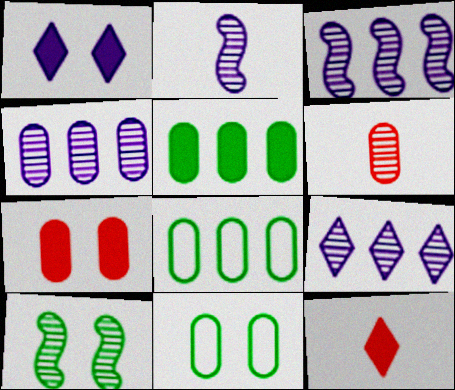[[3, 4, 9], 
[3, 11, 12], 
[6, 9, 10]]